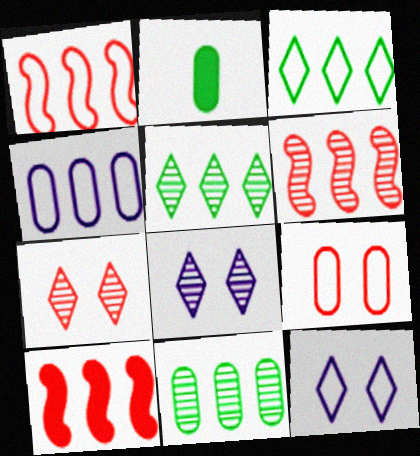[[1, 2, 8], 
[1, 3, 4], 
[1, 6, 10], 
[2, 6, 12], 
[4, 5, 10]]